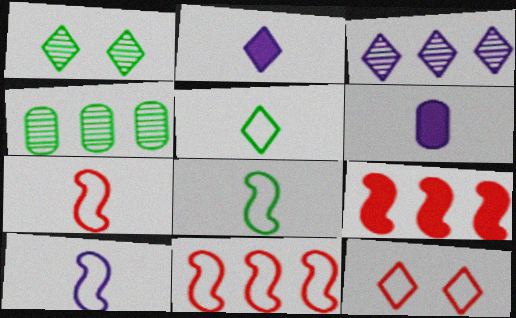[[1, 6, 11], 
[7, 8, 10]]